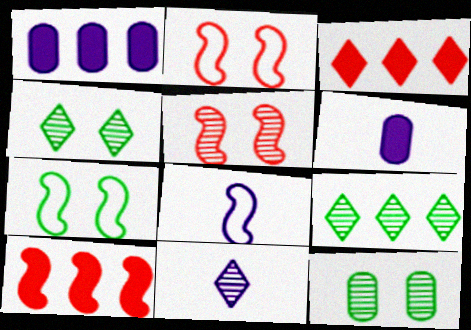[[2, 6, 9], 
[3, 8, 12], 
[6, 8, 11]]